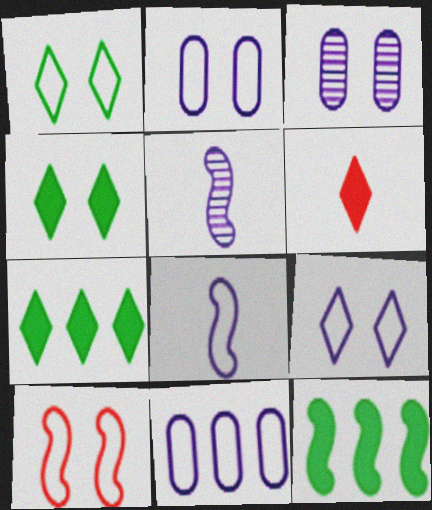[[1, 2, 10], 
[3, 4, 10], 
[5, 10, 12], 
[8, 9, 11]]